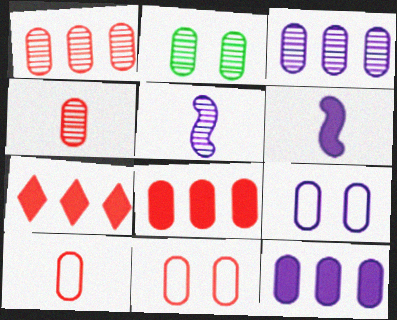[[2, 3, 4], 
[2, 10, 12], 
[4, 8, 11]]